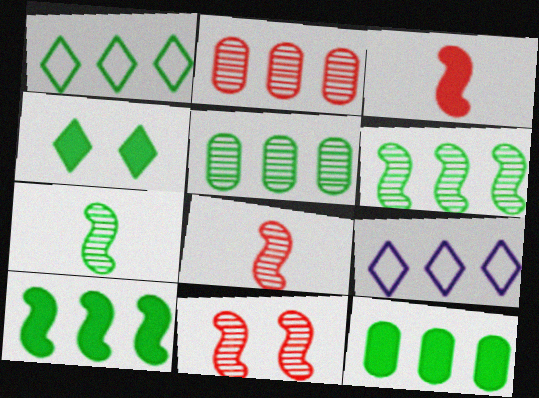[[1, 5, 10], 
[1, 6, 12], 
[2, 9, 10]]